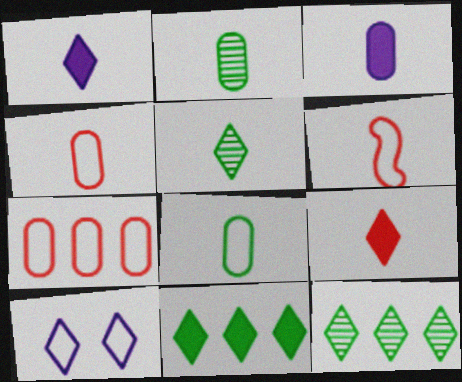[[1, 2, 6], 
[2, 3, 4], 
[3, 5, 6], 
[9, 10, 12]]